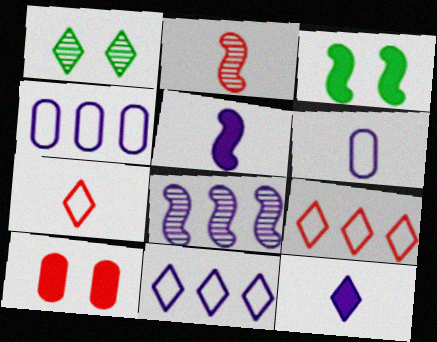[[1, 9, 12], 
[2, 9, 10]]